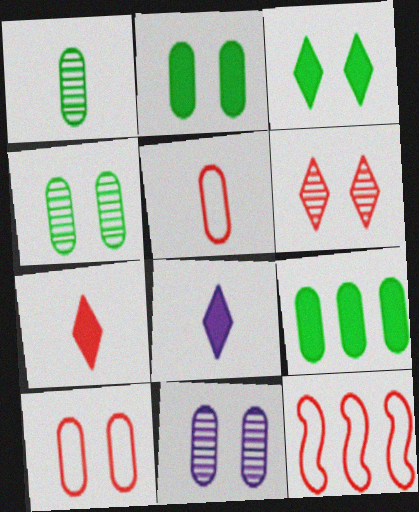[[2, 10, 11], 
[4, 8, 12], 
[5, 9, 11]]